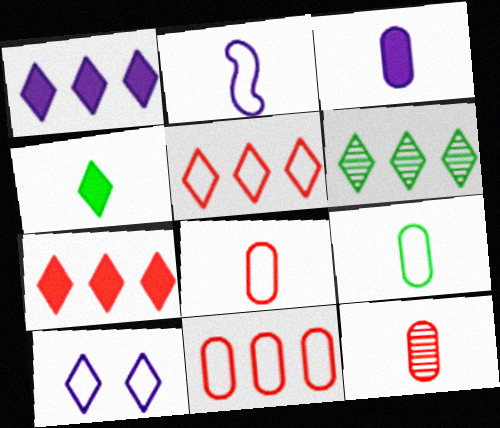[[1, 5, 6], 
[2, 4, 12], 
[3, 9, 12]]